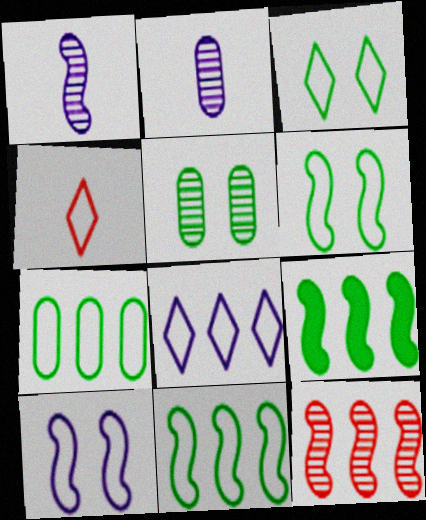[[3, 4, 8], 
[4, 7, 10]]